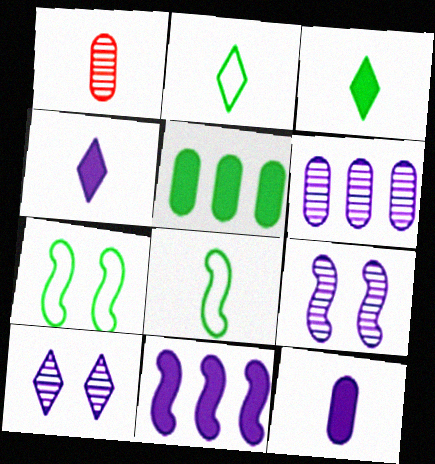[[1, 4, 8]]